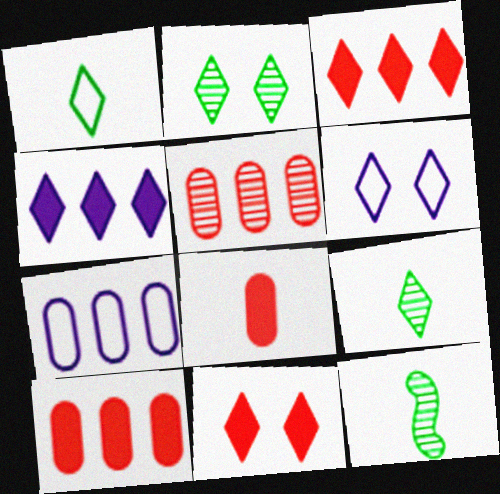[[2, 6, 11], 
[3, 6, 9], 
[6, 10, 12], 
[7, 11, 12]]